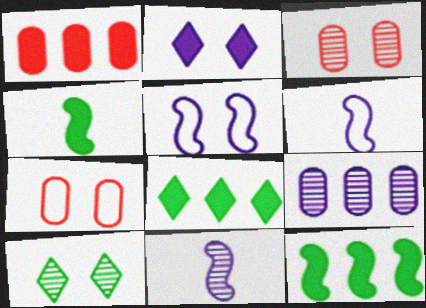[[1, 2, 4], 
[1, 6, 10], 
[2, 6, 9], 
[3, 6, 8], 
[7, 8, 11]]